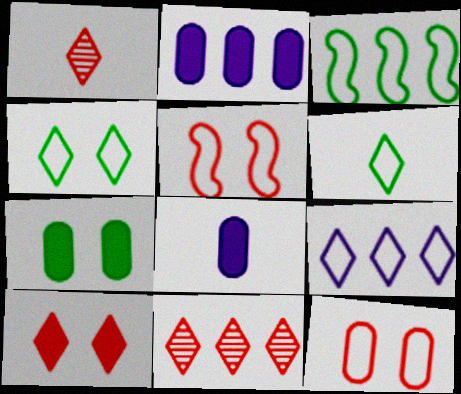[[2, 3, 11]]